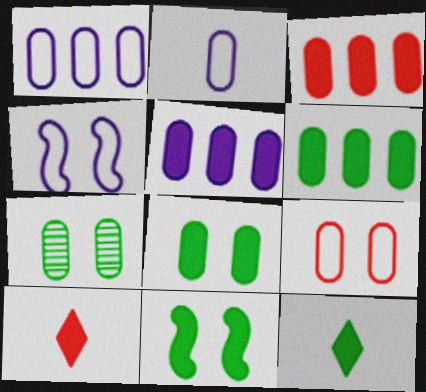[[2, 3, 7], 
[3, 5, 6], 
[5, 10, 11], 
[6, 11, 12]]